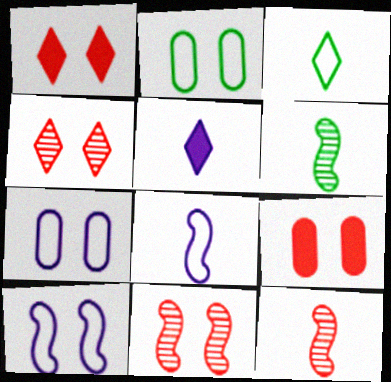[]